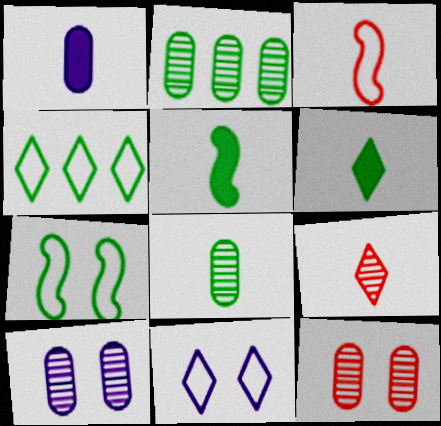[[2, 6, 7]]